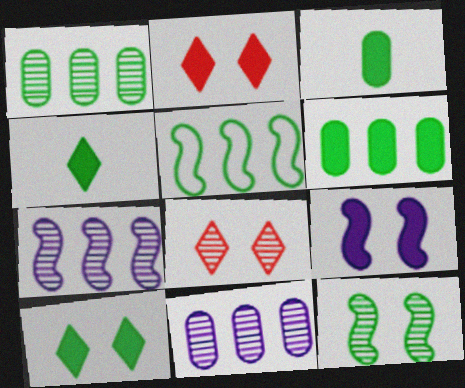[]